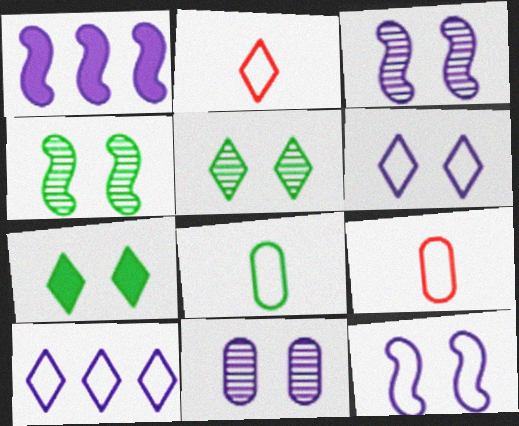[[1, 5, 9]]